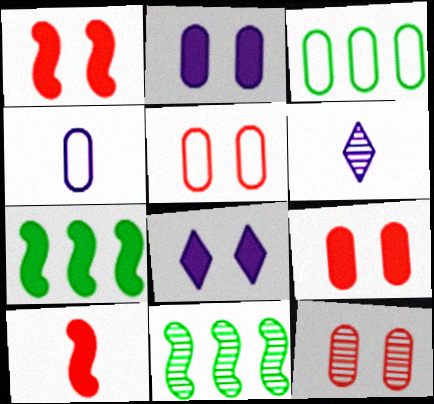[[1, 3, 6], 
[3, 4, 5], 
[5, 6, 7], 
[5, 9, 12], 
[6, 11, 12]]